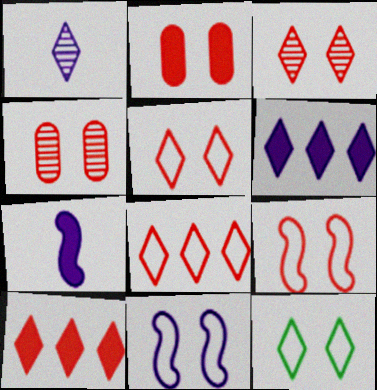[[1, 10, 12], 
[2, 3, 9]]